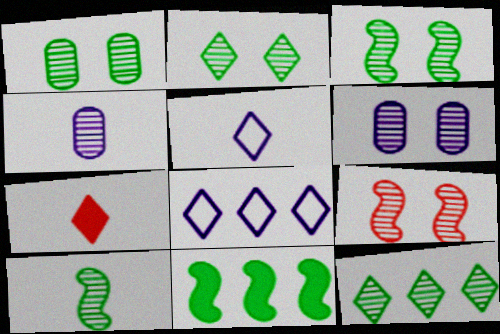[[1, 2, 3], 
[1, 10, 12], 
[2, 6, 9], 
[2, 7, 8], 
[4, 9, 12]]